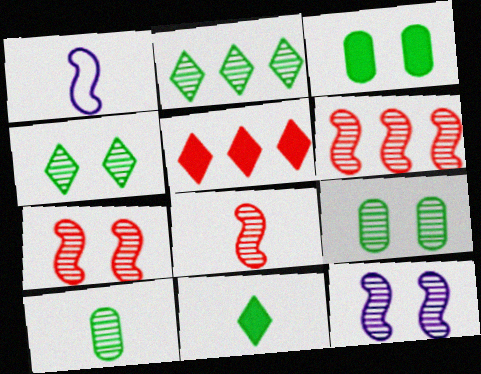[[1, 5, 9], 
[6, 7, 8]]